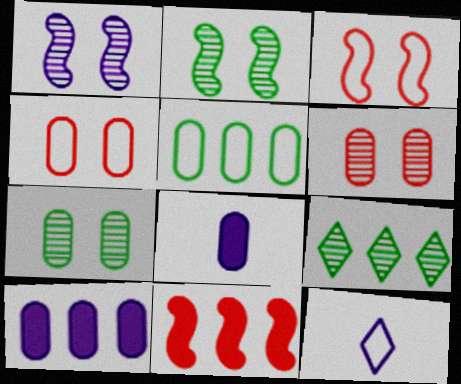[[1, 10, 12], 
[3, 5, 12], 
[3, 8, 9], 
[5, 6, 8], 
[7, 11, 12]]